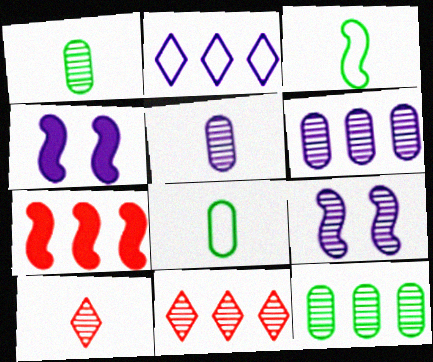[[1, 9, 11], 
[2, 4, 5], 
[2, 7, 12], 
[3, 7, 9], 
[4, 8, 11], 
[9, 10, 12]]